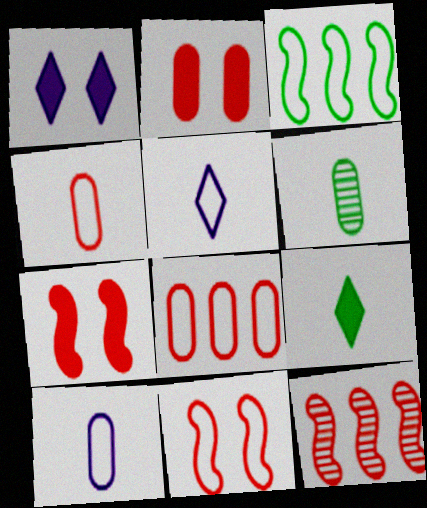[]